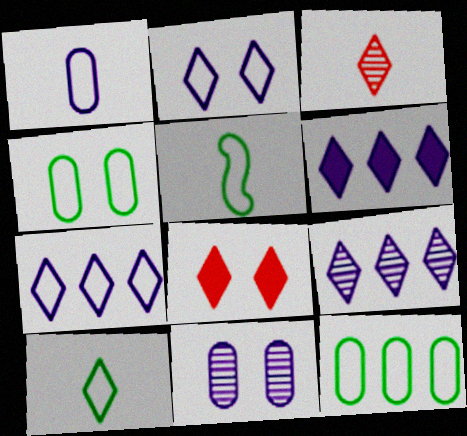[[6, 7, 9], 
[8, 9, 10]]